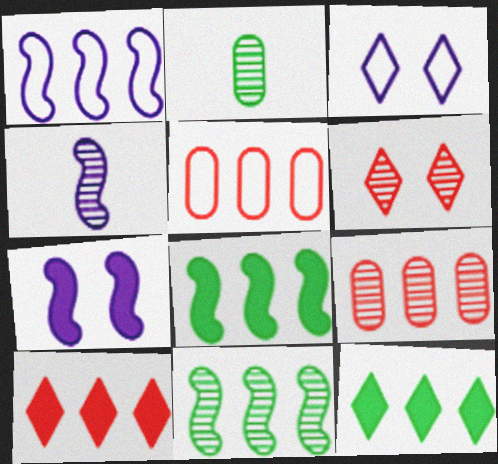[[1, 4, 7], 
[1, 9, 12]]